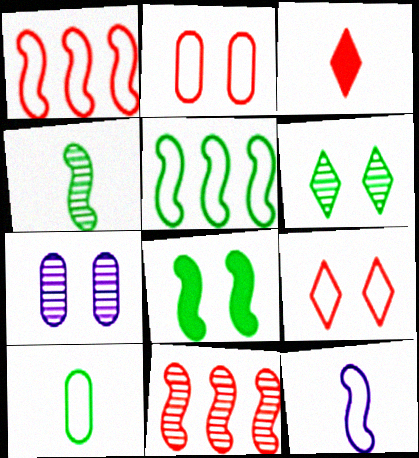[[2, 3, 11], 
[3, 5, 7], 
[4, 5, 8], 
[7, 8, 9], 
[8, 11, 12]]